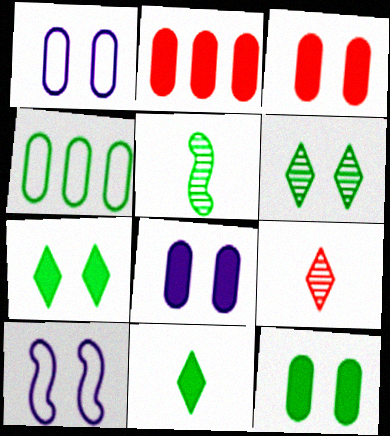[[3, 6, 10], 
[3, 8, 12], 
[4, 5, 7]]